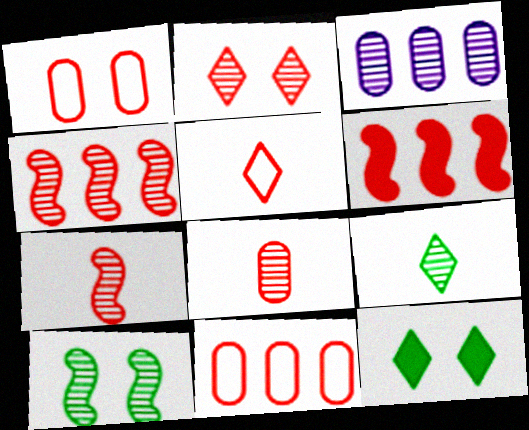[[2, 4, 8]]